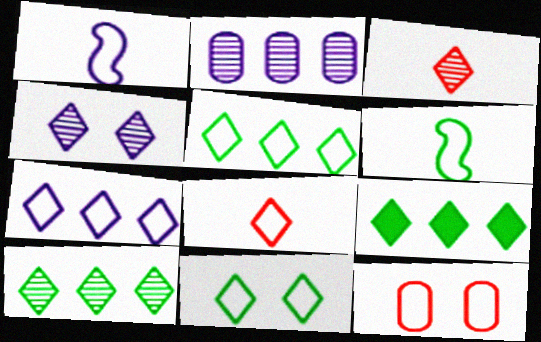[[1, 5, 12], 
[3, 4, 10], 
[4, 8, 9], 
[5, 9, 10], 
[6, 7, 12], 
[7, 8, 11]]